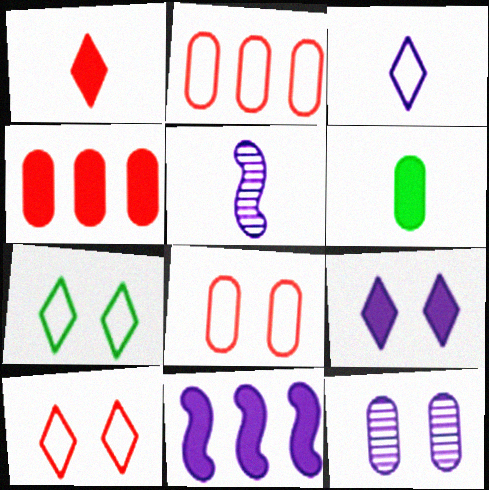[[2, 6, 12], 
[3, 11, 12], 
[4, 5, 7]]